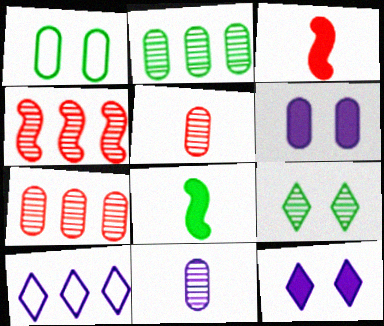[[4, 9, 11]]